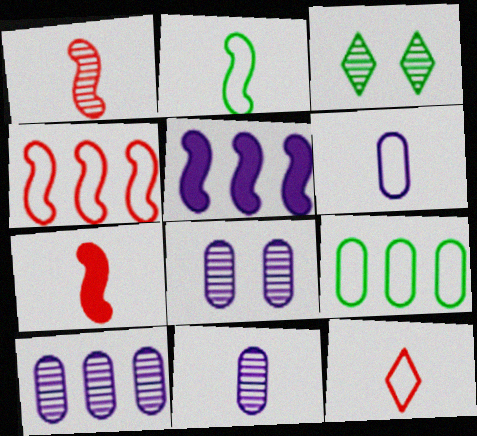[[1, 3, 10], 
[2, 6, 12], 
[8, 10, 11]]